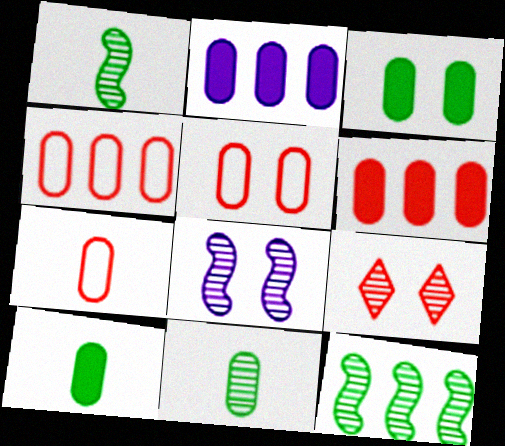[[2, 5, 11], 
[4, 5, 7]]